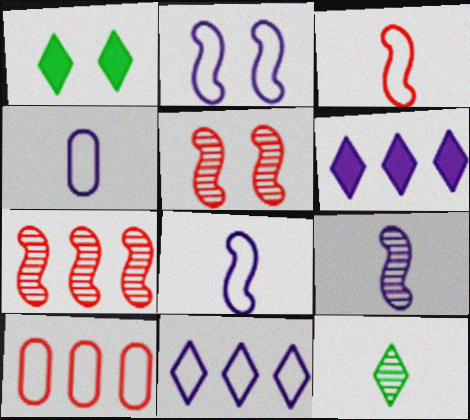[[1, 4, 7], 
[1, 9, 10], 
[2, 4, 11]]